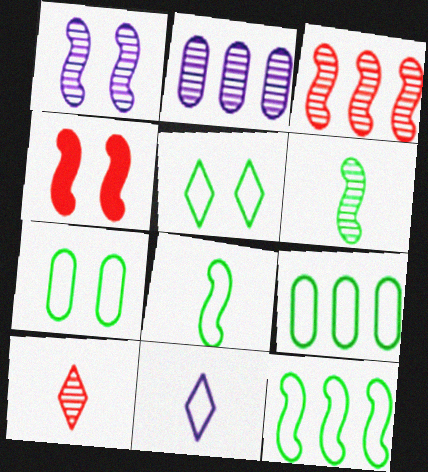[[1, 3, 6], 
[5, 8, 9]]